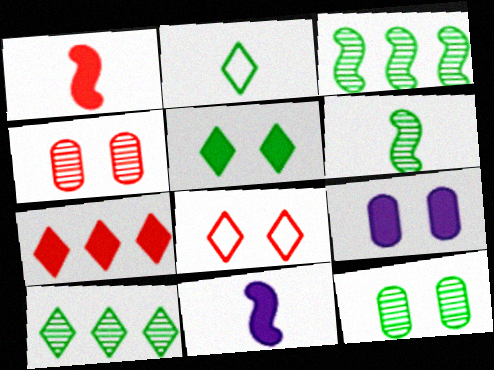[[2, 5, 10], 
[6, 10, 12]]